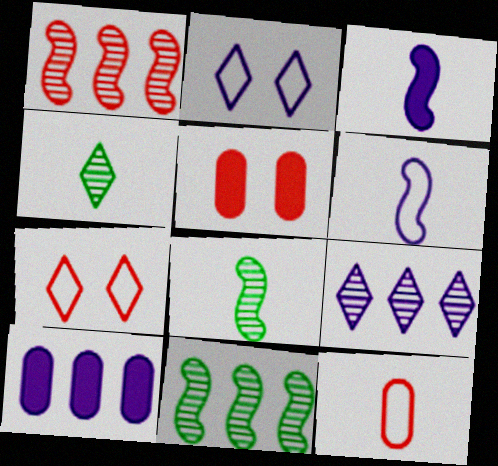[[3, 4, 12], 
[7, 8, 10]]